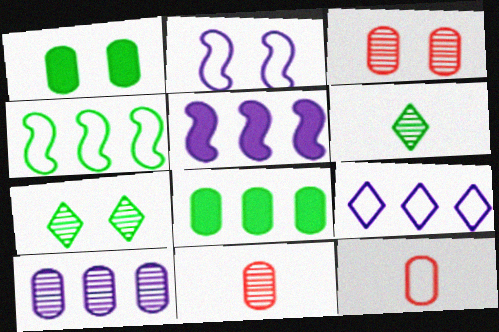[[1, 4, 6], 
[1, 10, 12], 
[5, 7, 12], 
[5, 9, 10]]